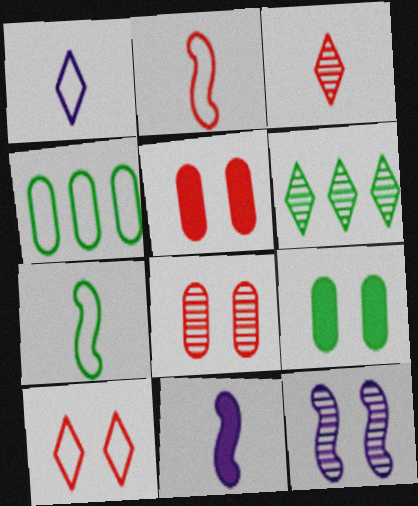[[6, 7, 9], 
[9, 10, 12]]